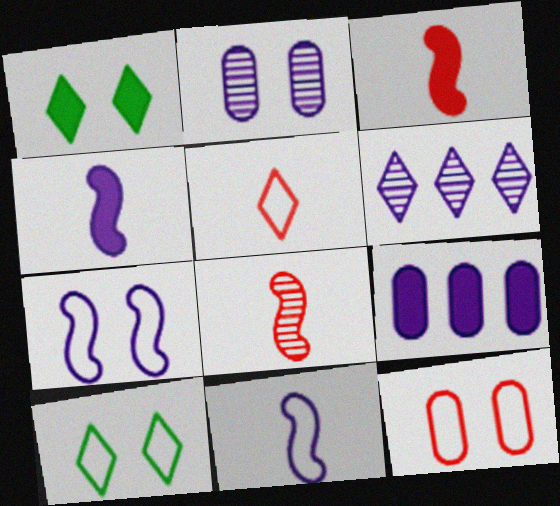[[1, 3, 9], 
[1, 5, 6], 
[7, 10, 12], 
[8, 9, 10]]